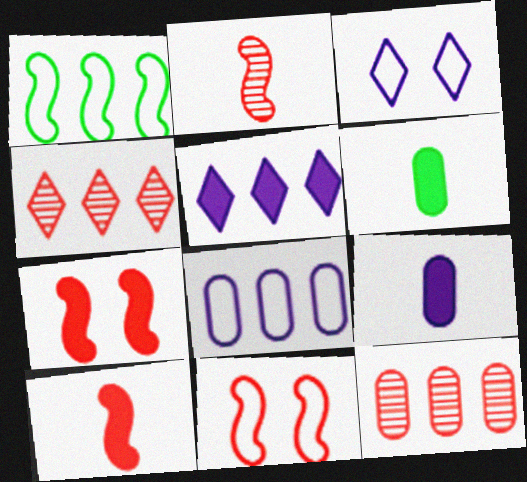[[1, 5, 12], 
[5, 6, 7]]